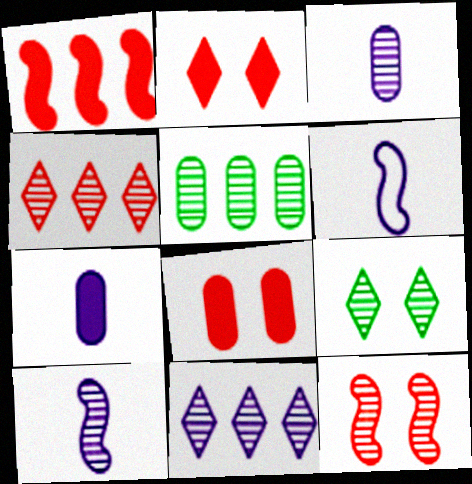[[2, 5, 6]]